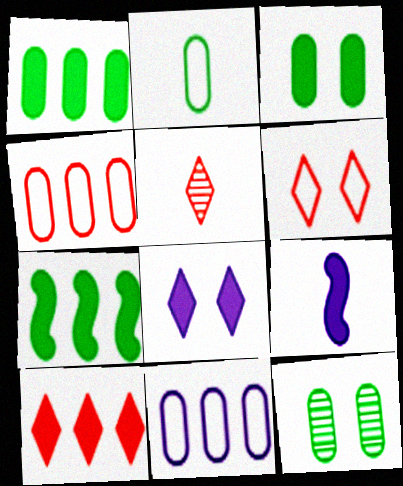[[1, 2, 12], 
[2, 5, 9], 
[3, 9, 10], 
[5, 6, 10]]